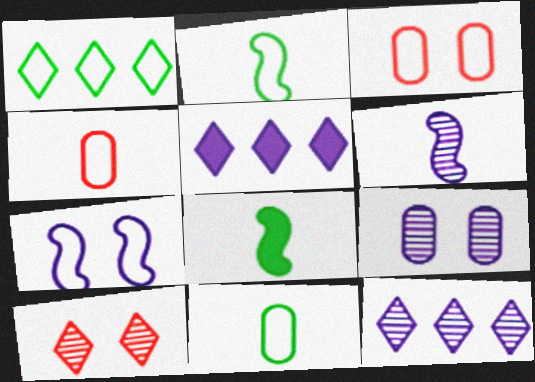[[1, 4, 7], 
[3, 8, 12], 
[6, 9, 12]]